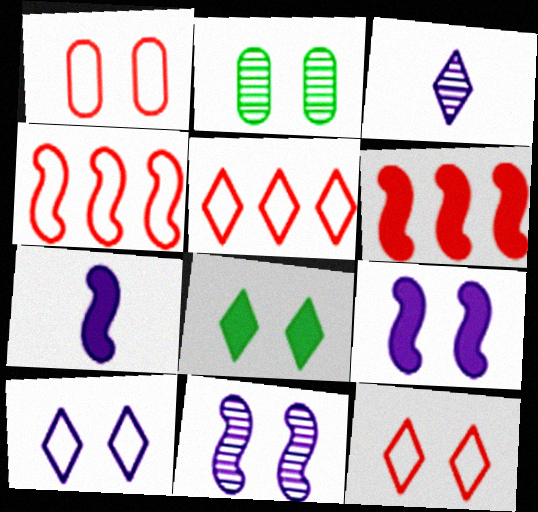[[1, 8, 11], 
[2, 5, 7], 
[2, 9, 12], 
[3, 5, 8]]